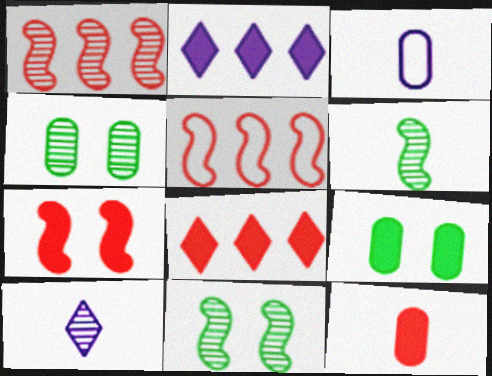[[1, 4, 10], 
[3, 8, 11], 
[5, 9, 10], 
[7, 8, 12]]